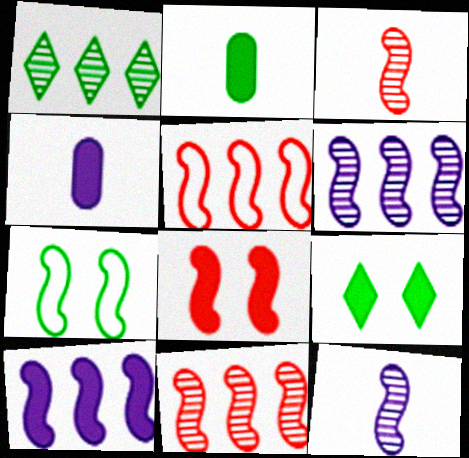[[1, 2, 7], 
[3, 5, 8], 
[3, 7, 10]]